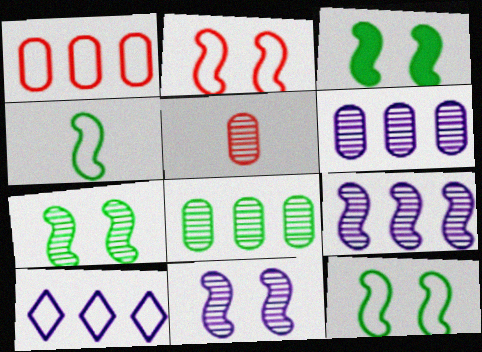[[2, 3, 11], 
[3, 5, 10], 
[3, 7, 12]]